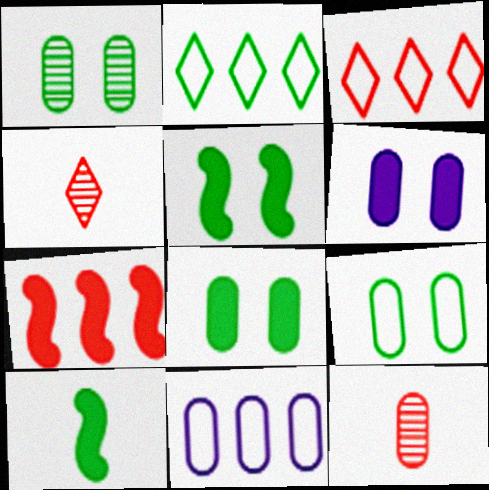[[1, 2, 10], 
[1, 8, 9], 
[4, 5, 11], 
[8, 11, 12]]